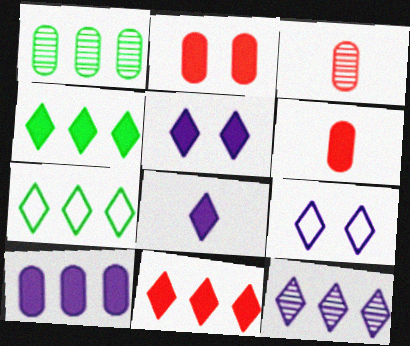[[7, 11, 12], 
[8, 9, 12]]